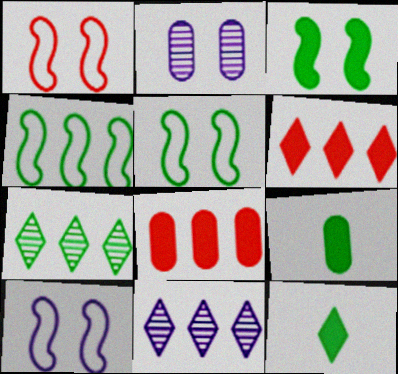[[1, 5, 10], 
[1, 9, 11], 
[4, 8, 11], 
[5, 7, 9]]